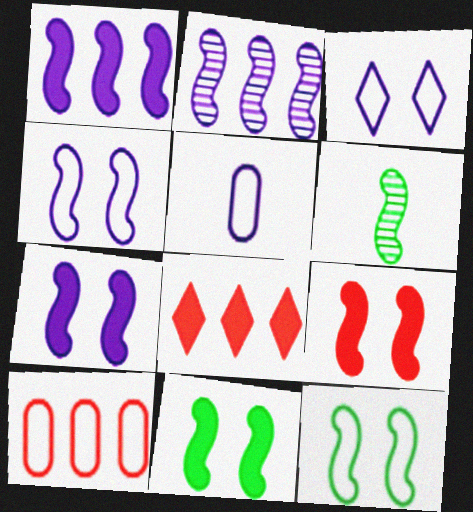[[7, 9, 11]]